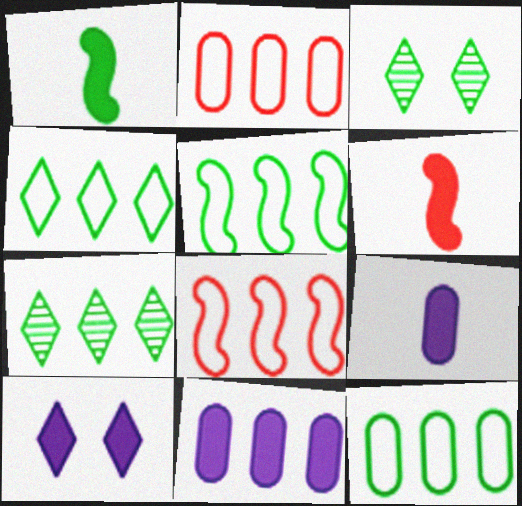[[1, 3, 12], 
[3, 8, 9], 
[4, 5, 12], 
[7, 8, 11]]